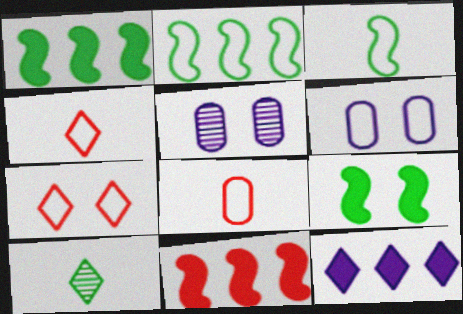[[1, 4, 5], 
[2, 4, 6], 
[5, 7, 9], 
[6, 10, 11], 
[7, 10, 12]]